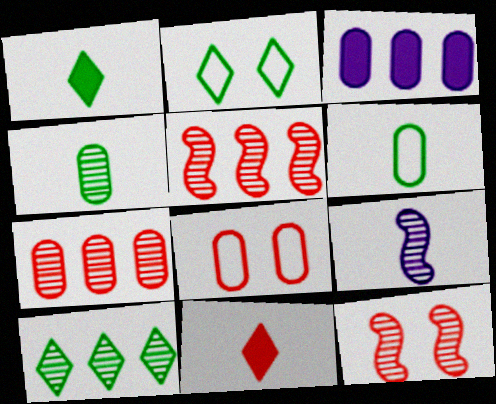[[1, 2, 10], 
[3, 4, 8], 
[5, 8, 11], 
[6, 9, 11]]